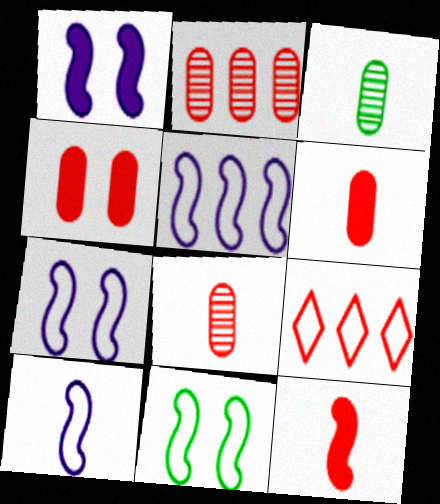[[1, 3, 9], 
[5, 7, 10]]